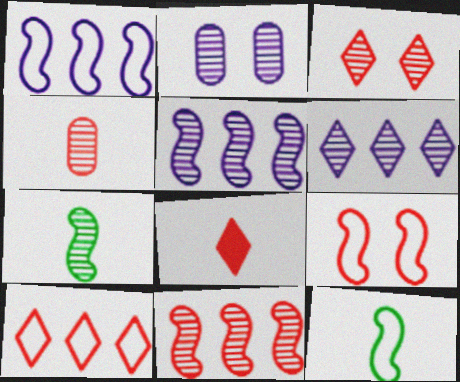[[1, 9, 12], 
[3, 4, 11], 
[3, 8, 10]]